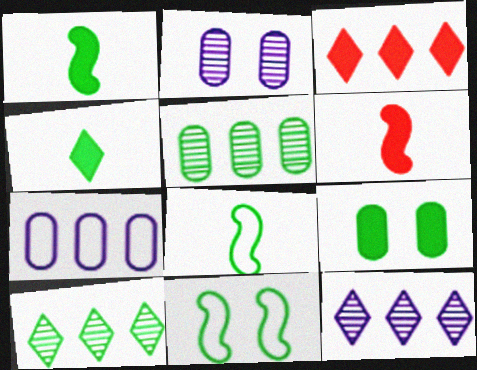[[2, 3, 8], 
[4, 5, 11], 
[8, 9, 10]]